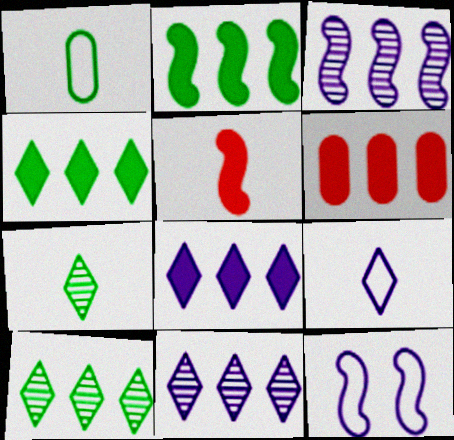[[2, 6, 8], 
[6, 7, 12]]